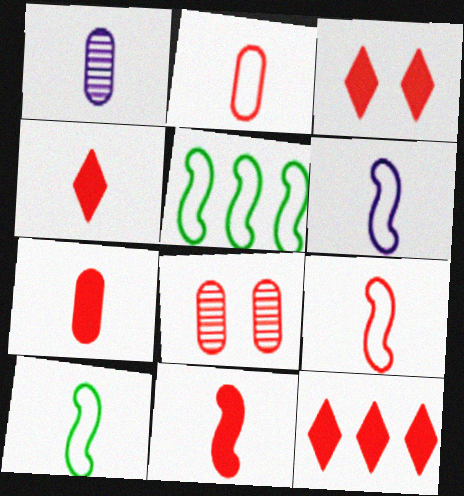[[1, 3, 5], 
[1, 4, 10], 
[3, 4, 12], 
[4, 7, 11], 
[6, 9, 10], 
[8, 9, 12]]